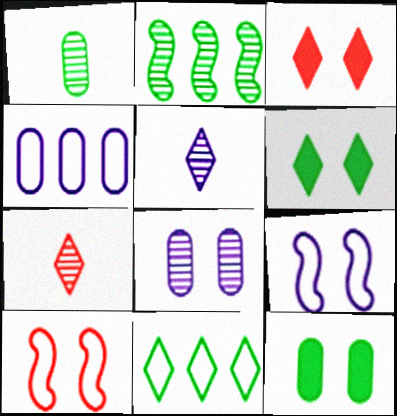[[2, 7, 8], 
[3, 5, 11], 
[6, 8, 10]]